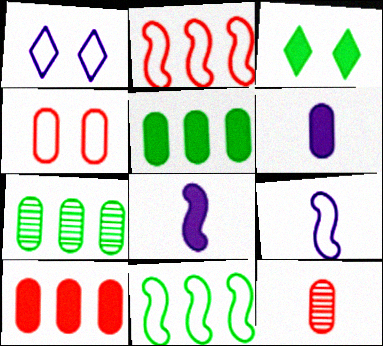[[3, 8, 10], 
[4, 6, 7], 
[4, 10, 12]]